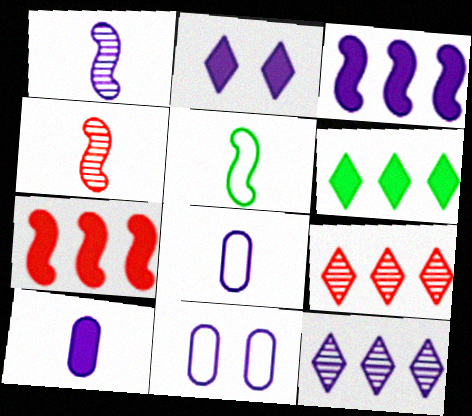[[2, 3, 10], 
[4, 6, 11]]